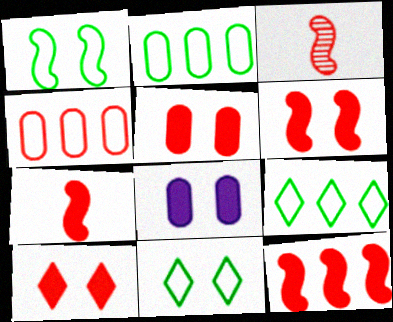[[3, 4, 10], 
[3, 8, 9], 
[5, 6, 10], 
[6, 7, 12]]